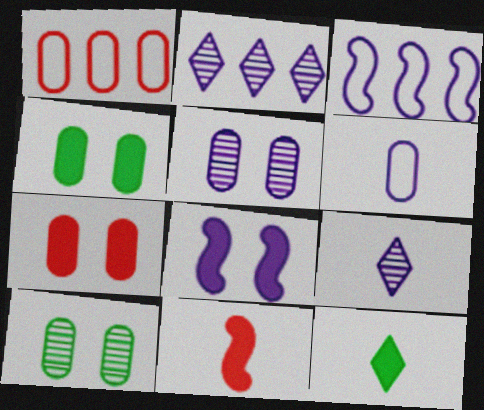[[2, 6, 8]]